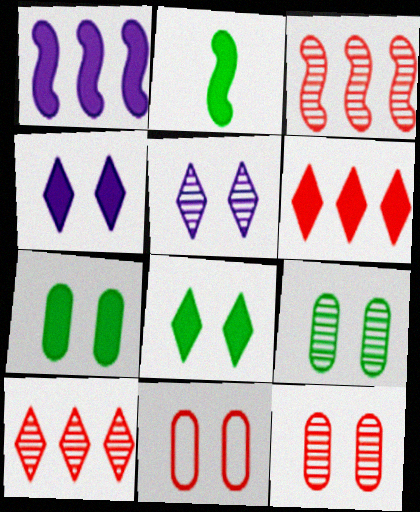[]